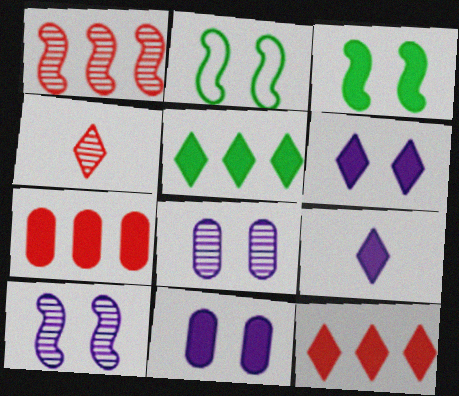[[3, 7, 9]]